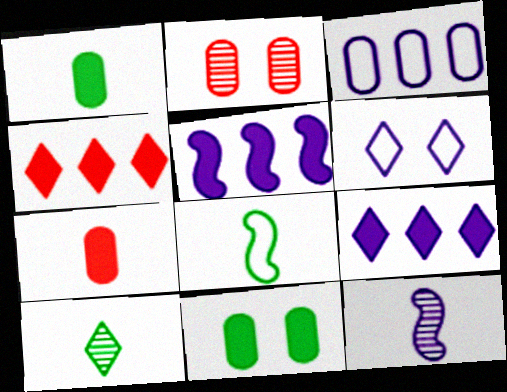[[1, 2, 3], 
[1, 8, 10], 
[2, 8, 9], 
[4, 6, 10]]